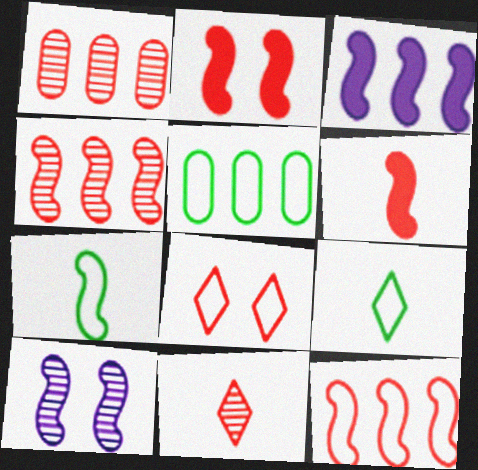[[1, 6, 8]]